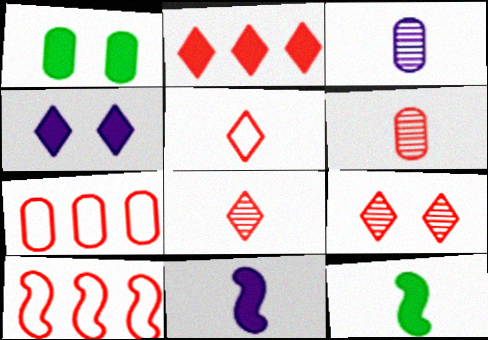[[1, 2, 11], 
[1, 3, 7], 
[2, 5, 9], 
[3, 5, 12]]